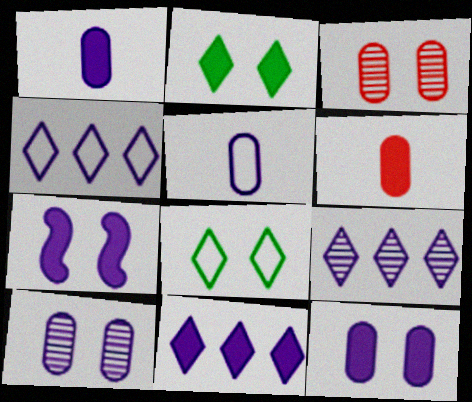[[1, 7, 11], 
[3, 7, 8], 
[4, 9, 11], 
[5, 7, 9]]